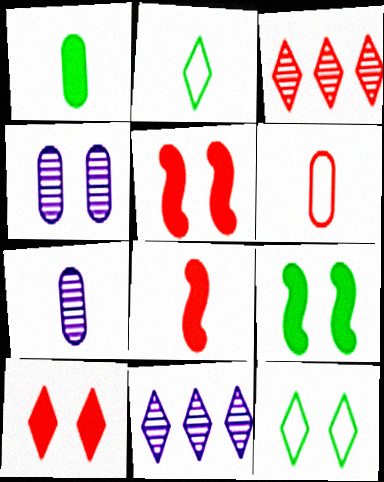[[1, 6, 7], 
[2, 7, 8], 
[2, 10, 11], 
[3, 5, 6], 
[4, 5, 12], 
[6, 9, 11]]